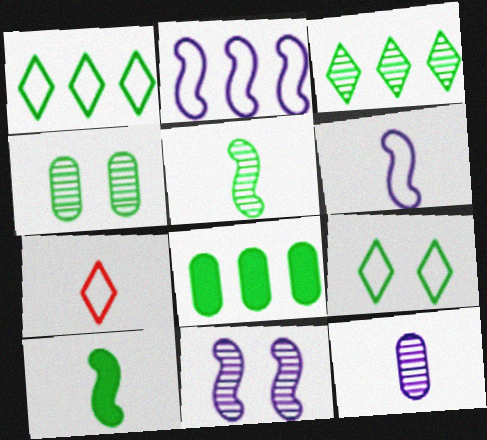[[1, 4, 10], 
[3, 4, 5], 
[5, 8, 9], 
[7, 8, 11], 
[7, 10, 12]]